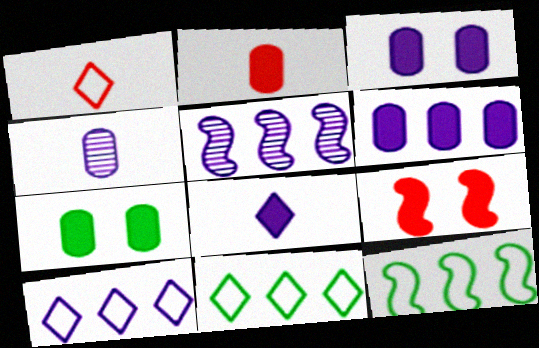[[1, 5, 7], 
[2, 6, 7], 
[4, 9, 11], 
[5, 6, 10]]